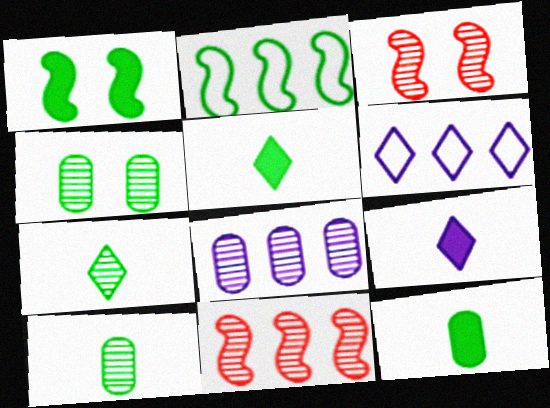[[2, 4, 5], 
[3, 6, 12], 
[3, 7, 8]]